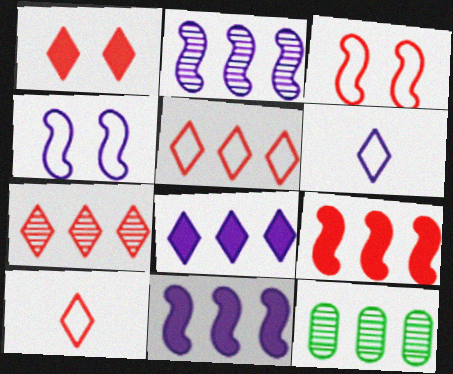[[1, 7, 10], 
[2, 7, 12], 
[5, 11, 12]]